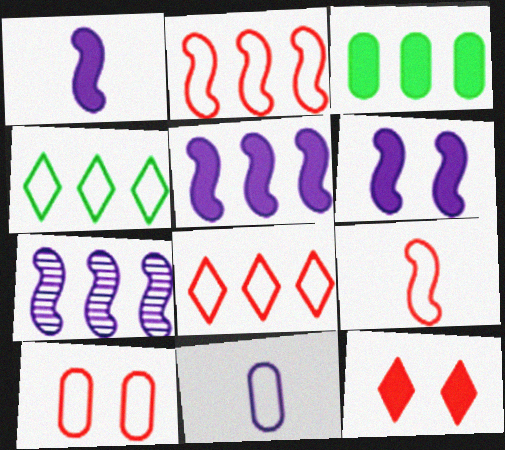[[1, 3, 12], 
[1, 5, 6], 
[3, 7, 8], 
[8, 9, 10]]